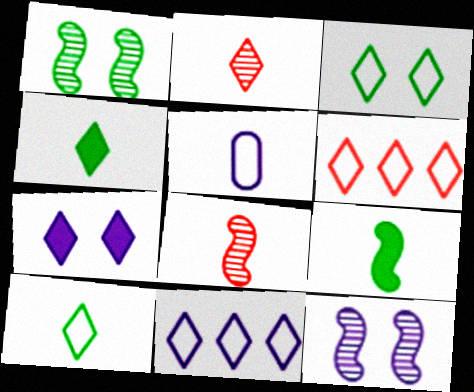[[2, 5, 9], 
[4, 5, 8]]